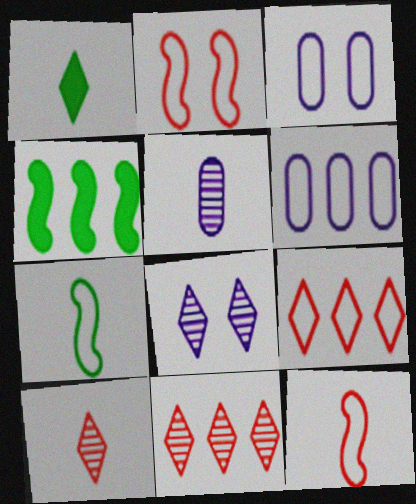[[1, 5, 12], 
[1, 8, 9], 
[3, 4, 10], 
[3, 7, 9], 
[4, 6, 11]]